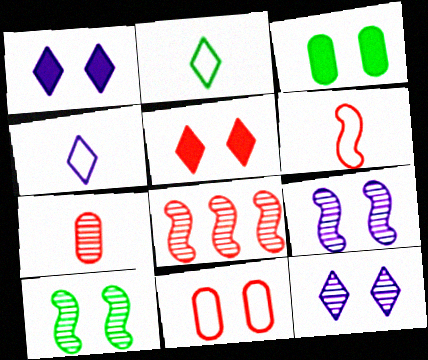[[1, 10, 11], 
[3, 4, 8]]